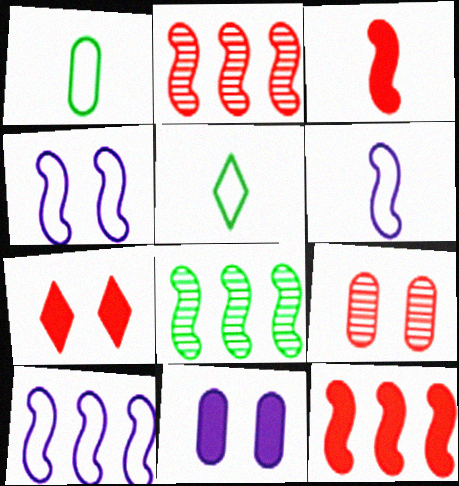[[2, 5, 11], 
[3, 4, 8], 
[4, 6, 10], 
[8, 10, 12]]